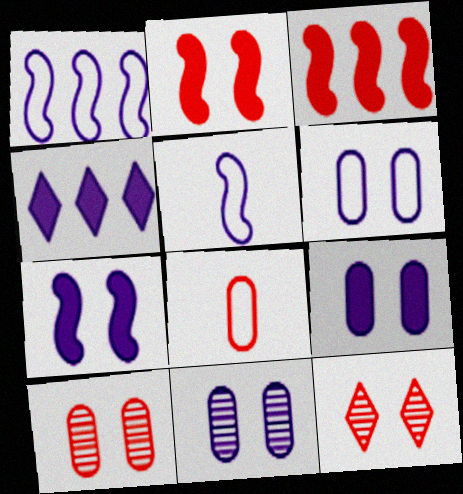[[3, 8, 12], 
[4, 5, 11], 
[6, 9, 11]]